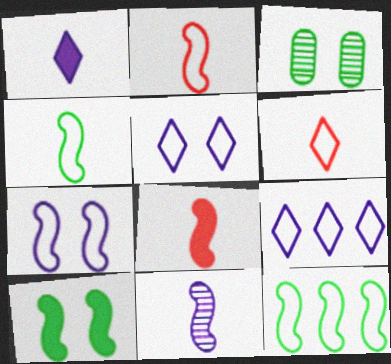[[2, 7, 12], 
[3, 8, 9], 
[4, 8, 11]]